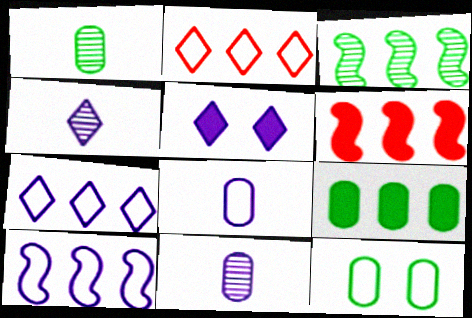[[1, 9, 12], 
[3, 6, 10], 
[4, 5, 7], 
[4, 6, 12], 
[5, 10, 11]]